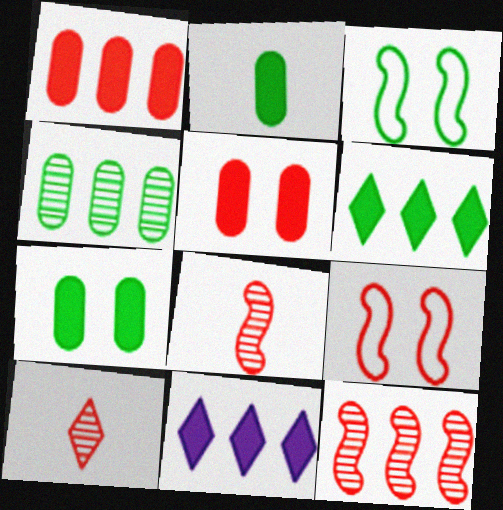[[1, 9, 10]]